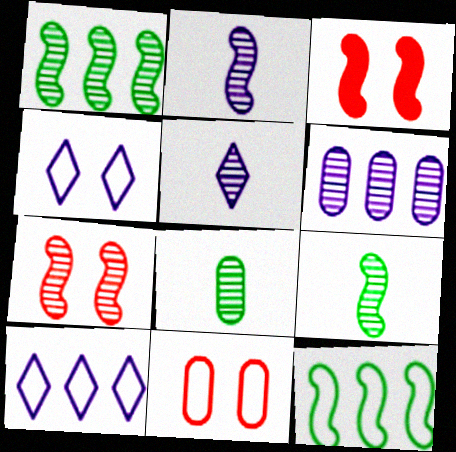[[1, 2, 7], 
[2, 3, 12], 
[3, 8, 10]]